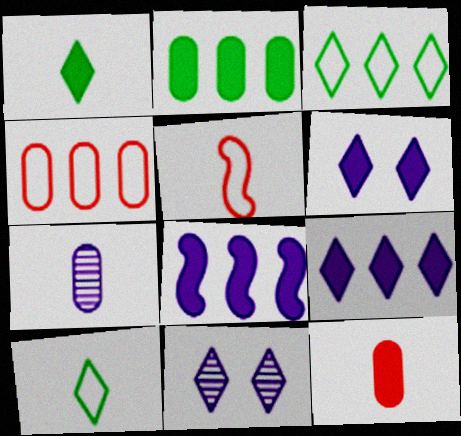[[1, 5, 7], 
[2, 5, 11]]